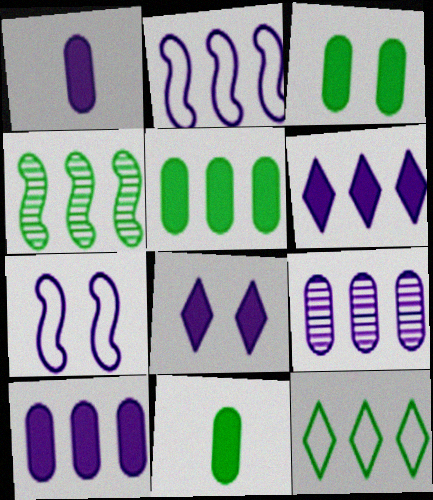[[2, 6, 9], 
[3, 5, 11], 
[4, 5, 12]]